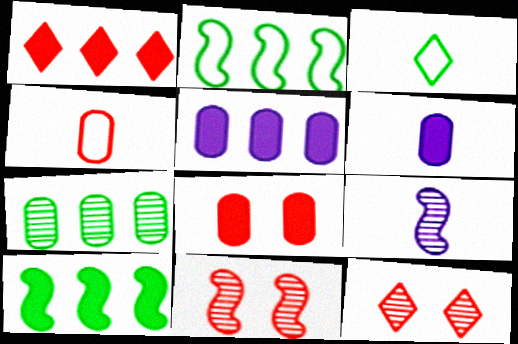[[1, 4, 11], 
[1, 5, 10], 
[2, 6, 12], 
[3, 5, 11], 
[7, 9, 12]]